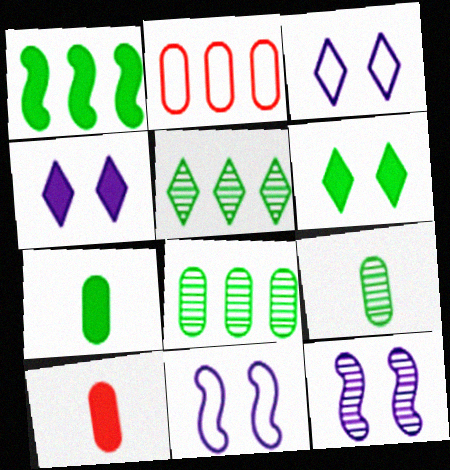[[1, 4, 10], 
[1, 6, 7], 
[5, 10, 11]]